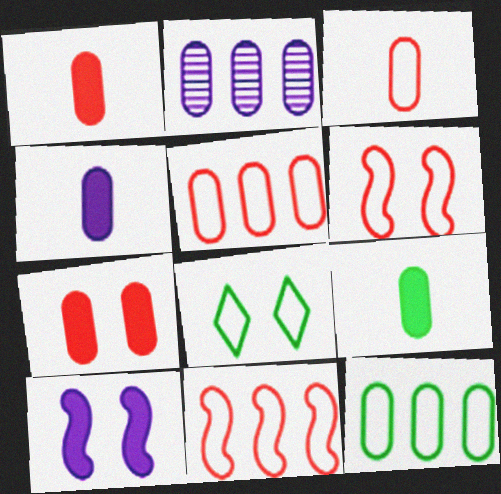[[1, 4, 9]]